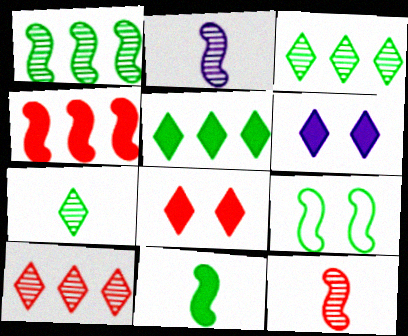[[1, 9, 11], 
[2, 4, 9]]